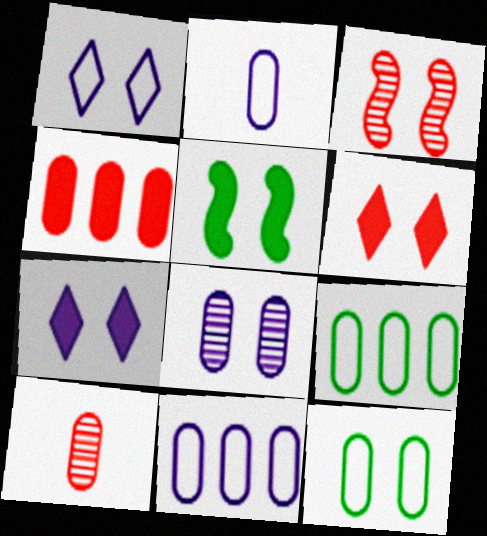[[3, 7, 12]]